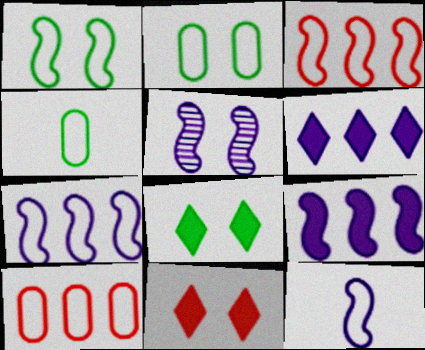[[1, 3, 12], 
[2, 5, 11], 
[5, 9, 12]]